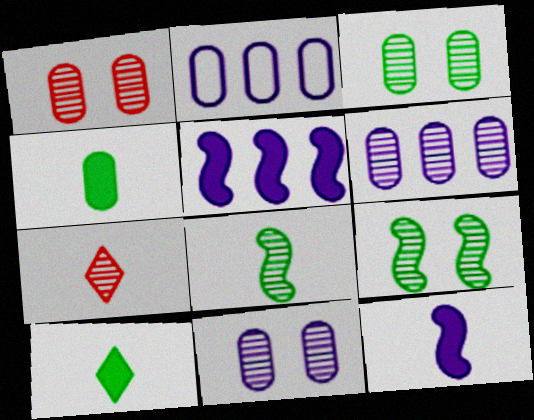[[1, 2, 4], 
[1, 3, 11], 
[6, 7, 9]]